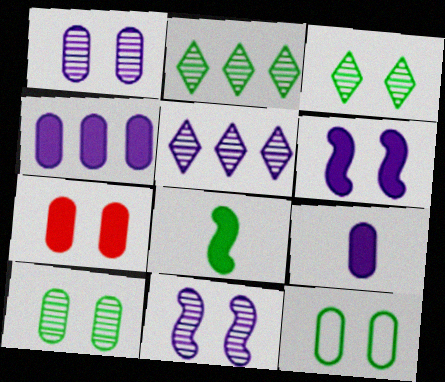[[1, 7, 12], 
[2, 8, 12]]